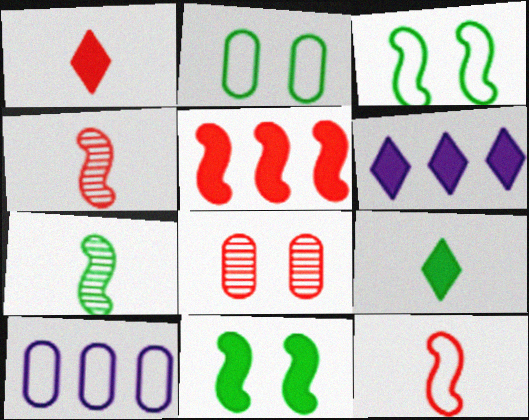[[2, 4, 6]]